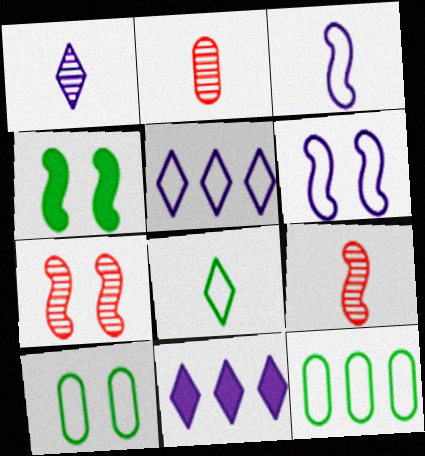[[2, 4, 5], 
[4, 6, 7], 
[9, 10, 11]]